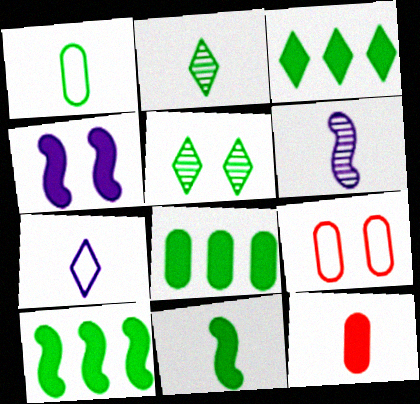[[1, 2, 11], 
[1, 5, 10], 
[3, 4, 12], 
[3, 6, 9], 
[3, 8, 10], 
[4, 5, 9]]